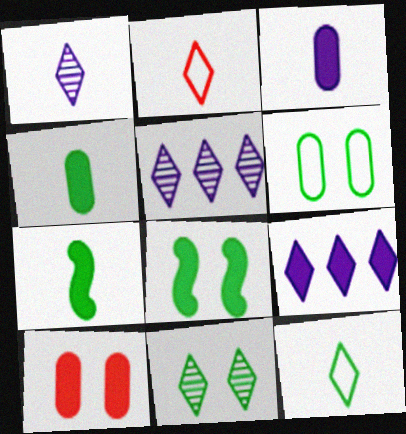[[2, 9, 11], 
[6, 8, 11], 
[7, 9, 10]]